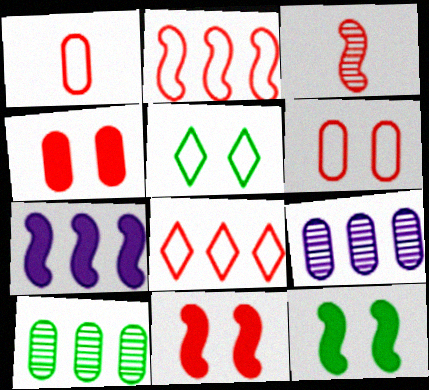[[2, 3, 11], 
[3, 4, 8], 
[7, 8, 10]]